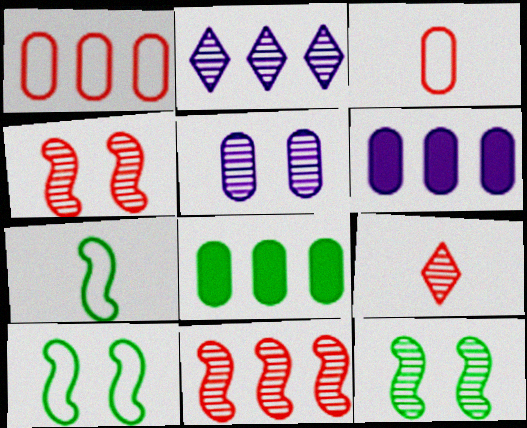[[3, 5, 8], 
[6, 9, 10]]